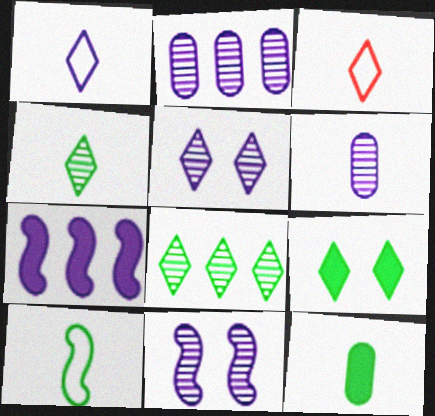[[4, 10, 12]]